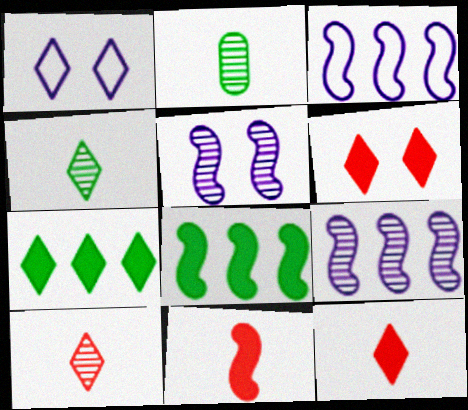[[1, 7, 10], 
[2, 3, 6]]